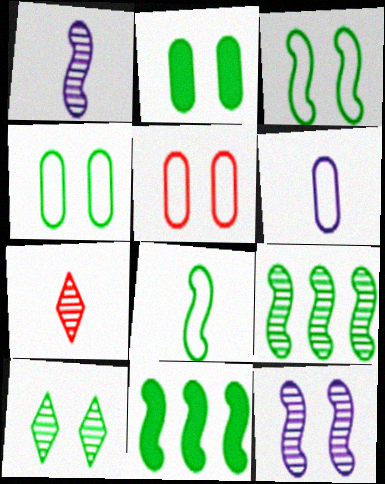[[2, 3, 10]]